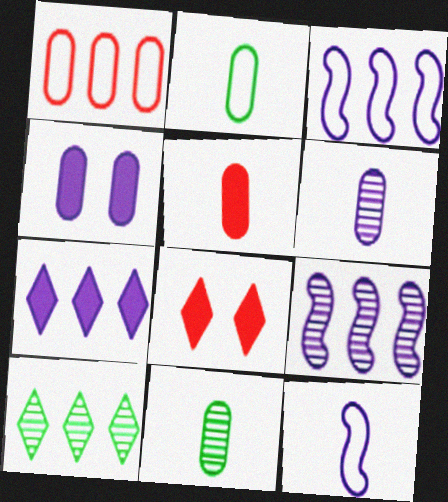[[1, 4, 11], 
[2, 5, 6], 
[2, 8, 9], 
[3, 8, 11]]